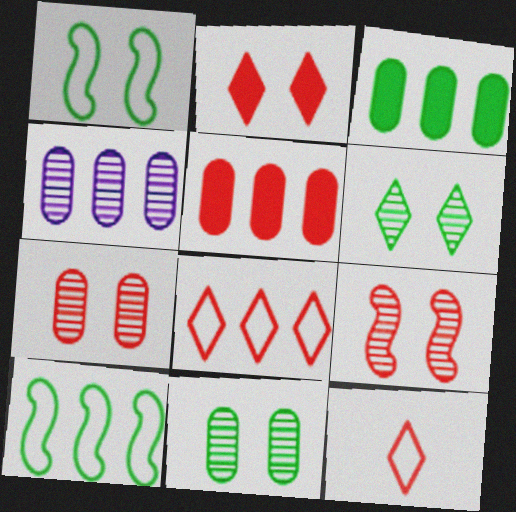[[5, 9, 12]]